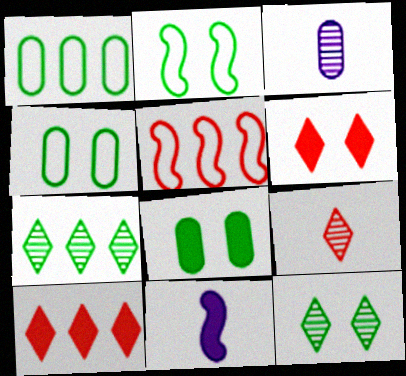[[2, 3, 10], 
[2, 8, 12], 
[8, 10, 11]]